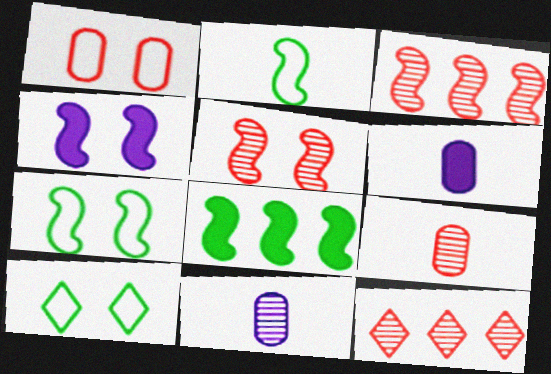[[2, 3, 4], 
[3, 6, 10], 
[4, 5, 7], 
[5, 9, 12], 
[6, 7, 12]]